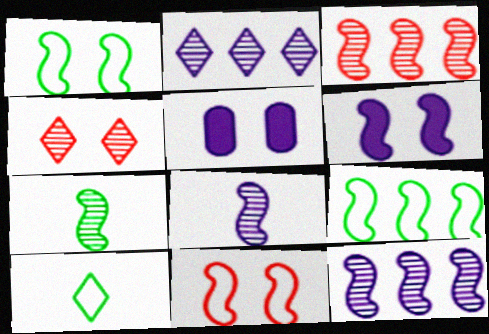[[1, 4, 5], 
[3, 5, 10]]